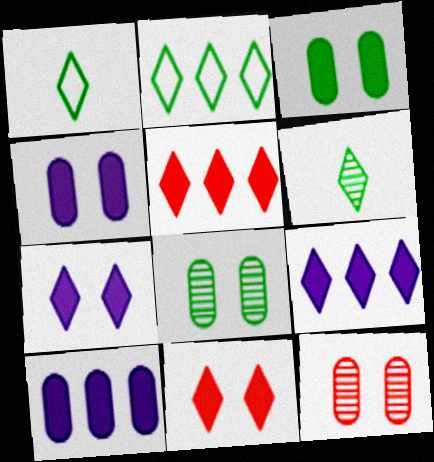[]